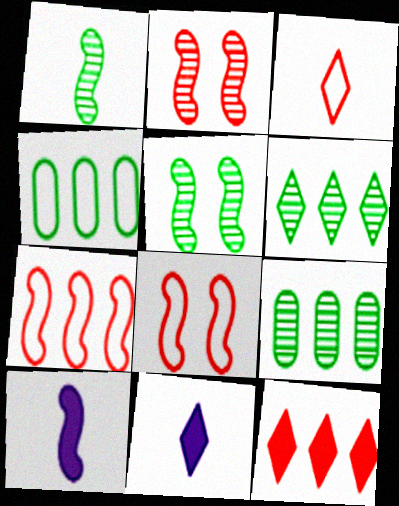[[2, 4, 11], 
[5, 7, 10], 
[8, 9, 11]]